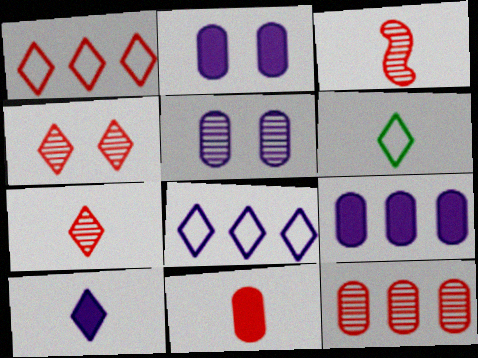[[3, 4, 12], 
[6, 7, 10]]